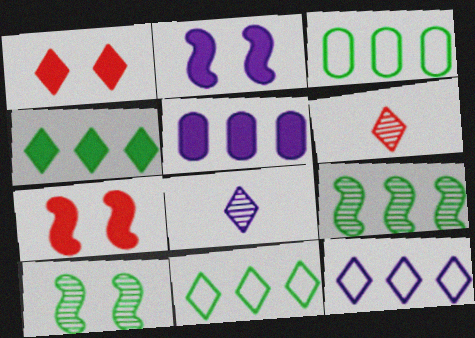[[1, 8, 11], 
[2, 3, 6], 
[3, 4, 9], 
[3, 7, 8]]